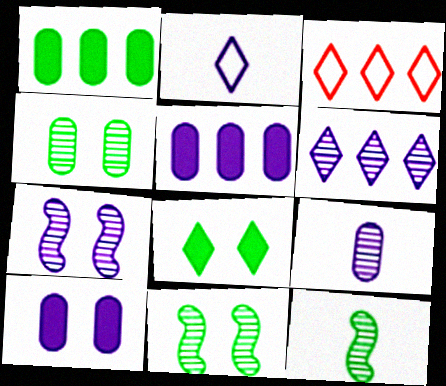[[2, 5, 7], 
[3, 10, 12], 
[6, 7, 9]]